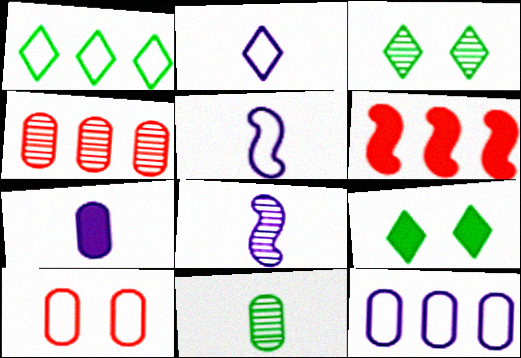[[1, 5, 10], 
[2, 7, 8], 
[3, 4, 8], 
[4, 5, 9], 
[6, 7, 9]]